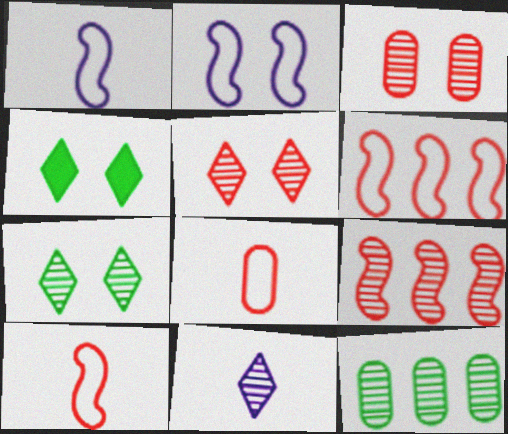[[2, 3, 4]]